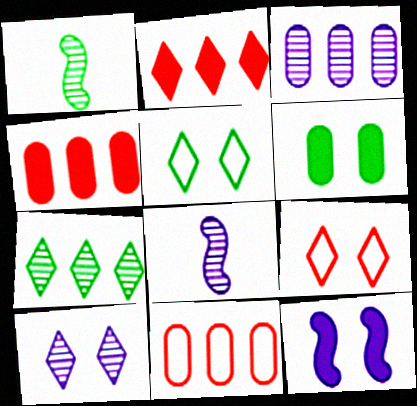[[3, 8, 10], 
[4, 5, 8]]